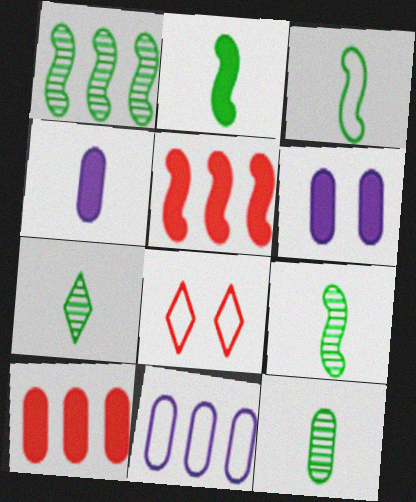[[1, 4, 8], 
[2, 3, 9], 
[3, 8, 11], 
[7, 9, 12]]